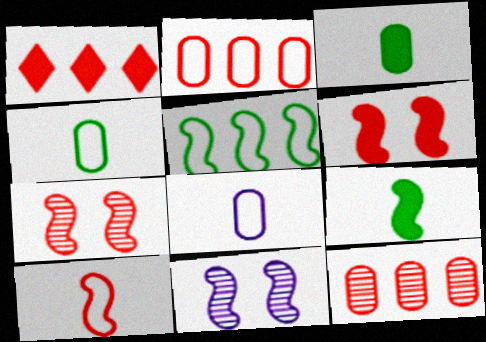[[1, 4, 11]]